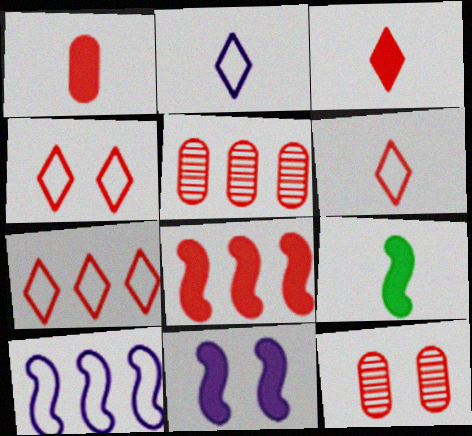[[4, 6, 7], 
[5, 7, 8], 
[6, 8, 12], 
[8, 9, 11]]